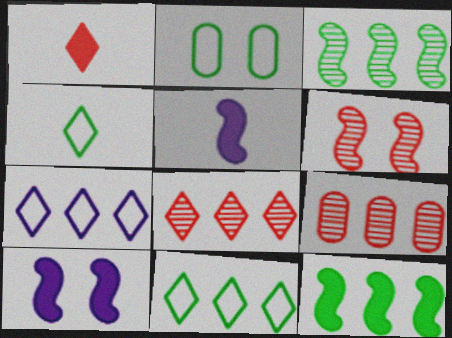[[2, 5, 8], 
[4, 9, 10], 
[7, 9, 12]]